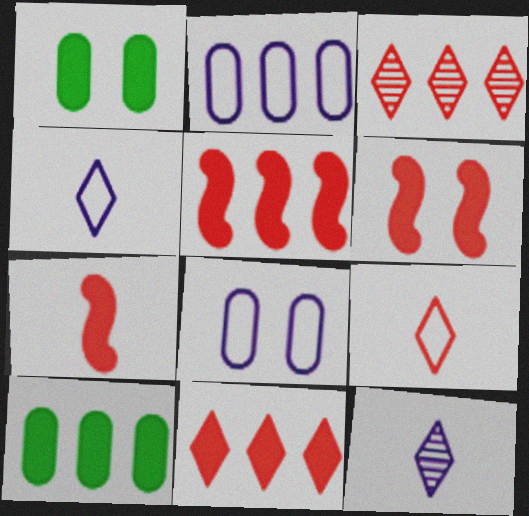[[5, 6, 7]]